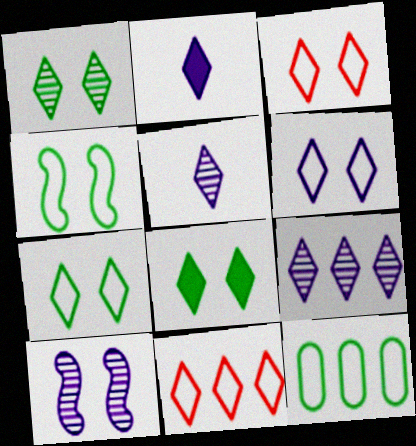[[1, 2, 11], 
[1, 7, 8], 
[2, 6, 9], 
[3, 6, 7], 
[5, 8, 11]]